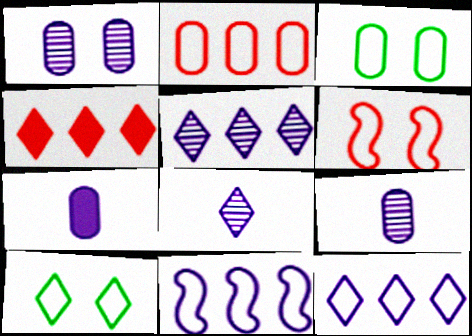[[4, 8, 10]]